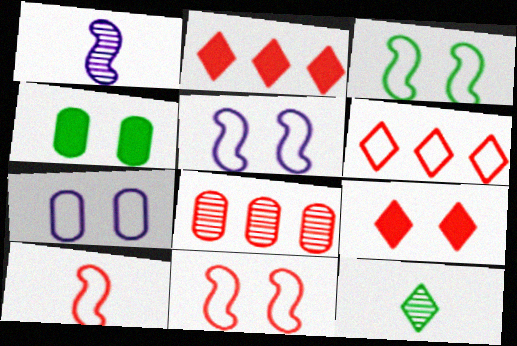[[1, 4, 6], 
[3, 5, 11], 
[8, 9, 10]]